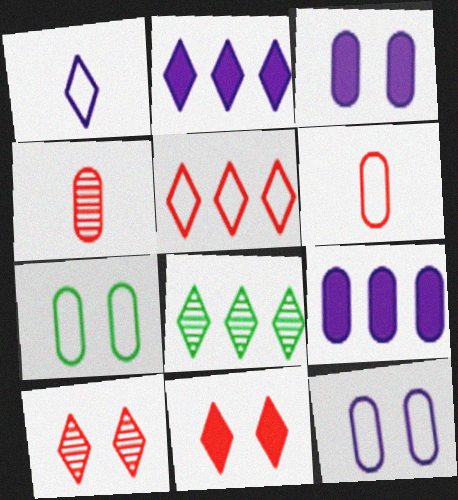[[1, 8, 11], 
[2, 5, 8], 
[4, 7, 9]]